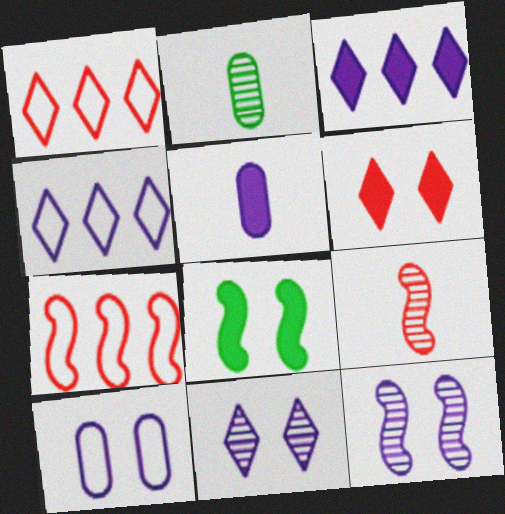[[4, 5, 12]]